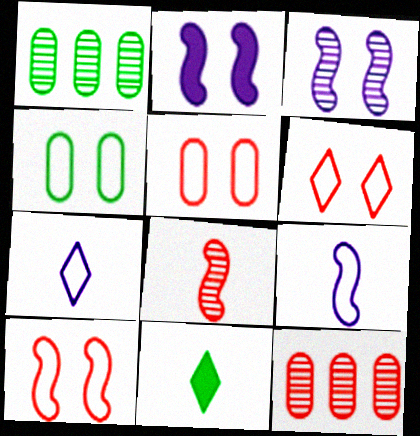[[5, 6, 10]]